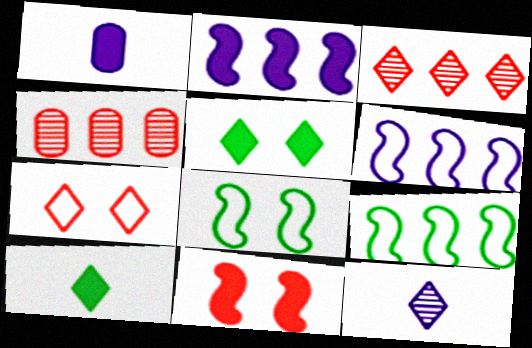[[1, 3, 8]]